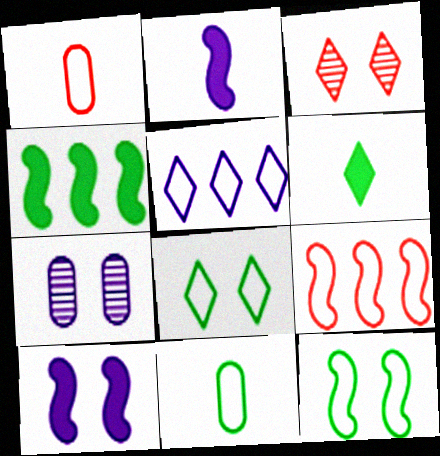[[1, 5, 12], 
[2, 5, 7], 
[3, 5, 6], 
[6, 7, 9]]